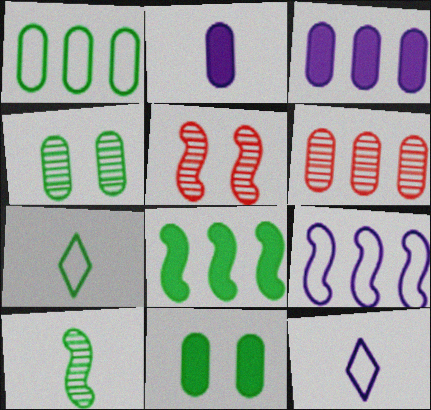[[1, 3, 6], 
[3, 5, 7], 
[4, 7, 8]]